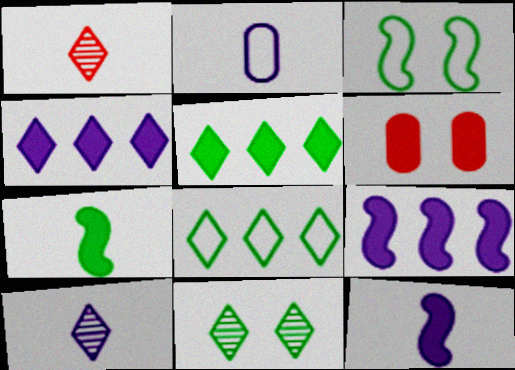[[1, 2, 7], 
[2, 10, 12], 
[4, 6, 7], 
[5, 6, 12]]